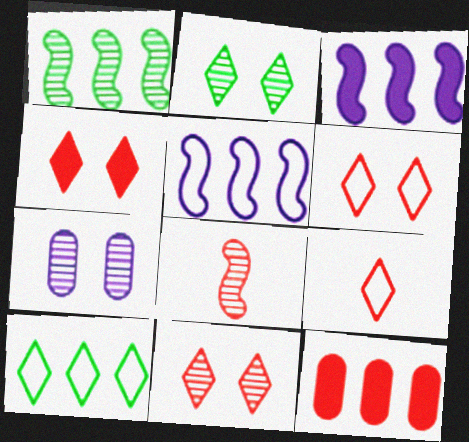[[4, 6, 11], 
[6, 8, 12]]